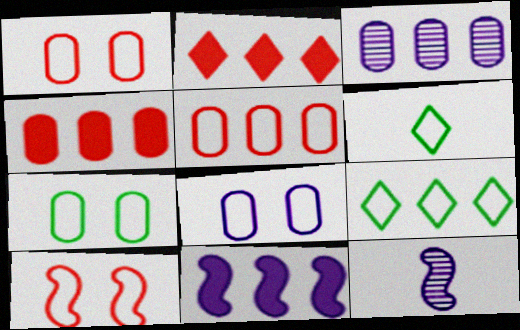[[1, 7, 8], 
[2, 7, 12]]